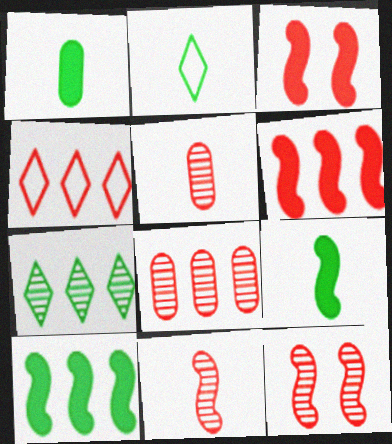[[3, 4, 5], 
[4, 6, 8]]